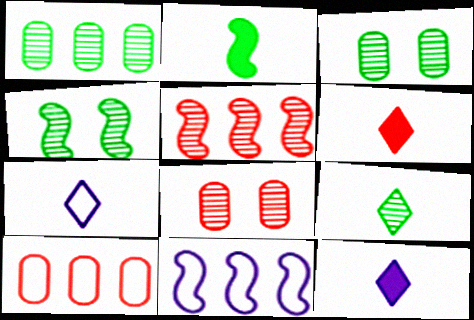[[1, 4, 9], 
[3, 6, 11], 
[4, 10, 12], 
[6, 7, 9]]